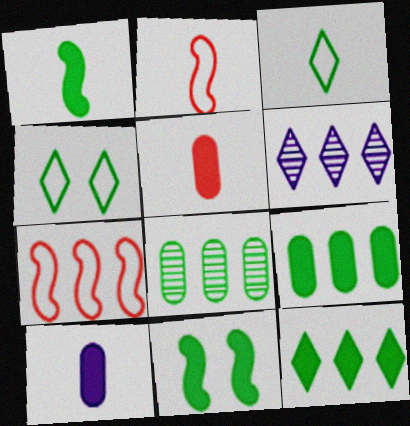[[1, 4, 8], 
[3, 8, 11], 
[6, 7, 9]]